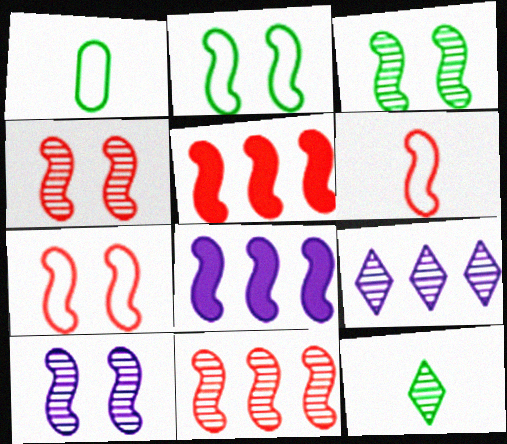[[3, 4, 10], 
[3, 6, 8], 
[4, 5, 6]]